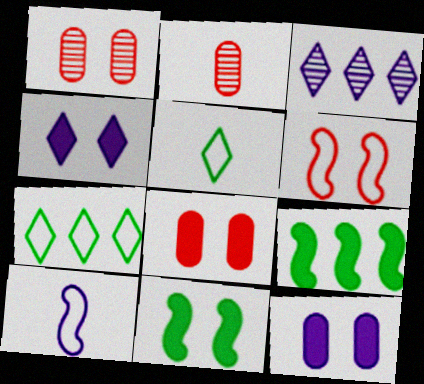[[3, 10, 12], 
[4, 8, 11]]